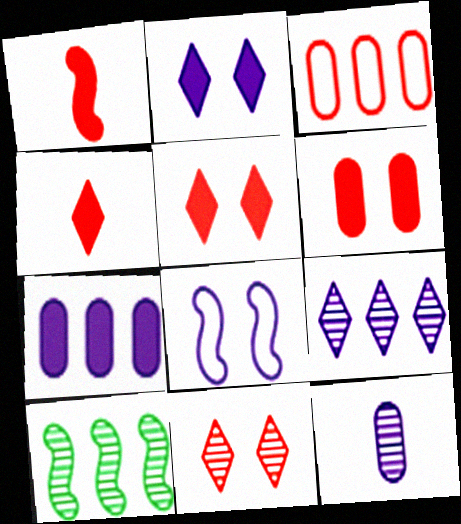[[1, 3, 11], 
[1, 8, 10], 
[10, 11, 12]]